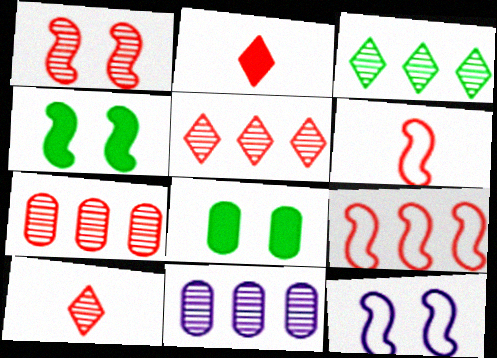[[1, 4, 12], 
[1, 7, 10]]